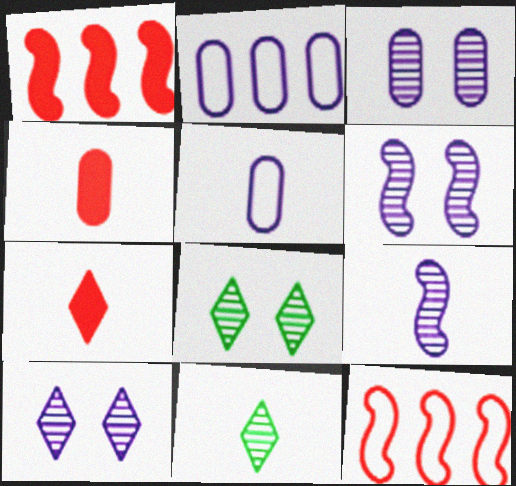[[1, 5, 8], 
[3, 6, 10]]